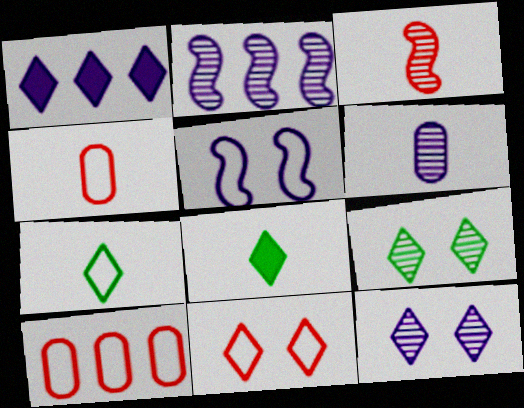[[1, 5, 6], 
[2, 6, 12], 
[5, 7, 10]]